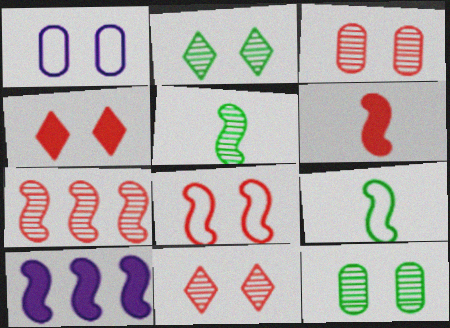[[3, 4, 8], 
[5, 8, 10], 
[6, 7, 8]]